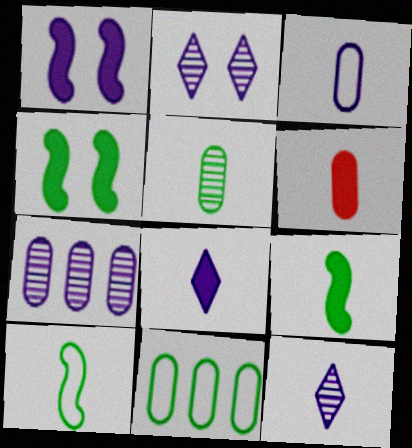[[3, 5, 6], 
[6, 8, 9], 
[6, 10, 12]]